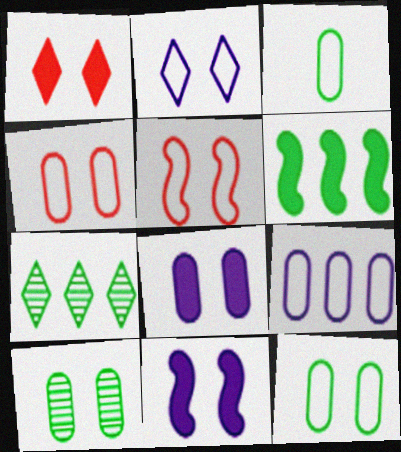[[2, 5, 12], 
[3, 4, 9], 
[4, 8, 10]]